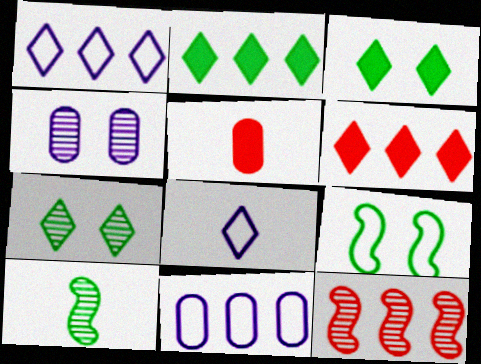[[2, 11, 12], 
[5, 8, 10], 
[6, 7, 8]]